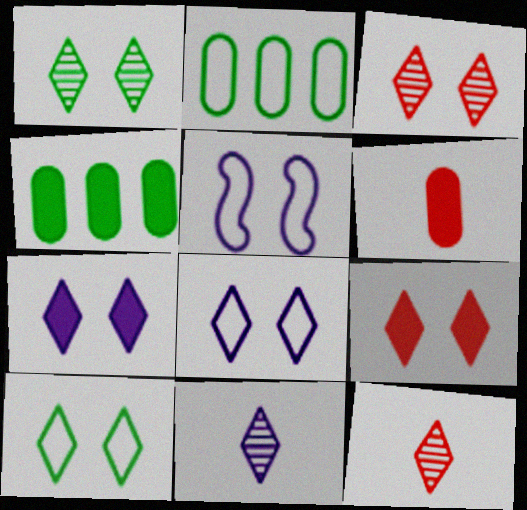[[1, 8, 9], 
[3, 7, 10], 
[4, 5, 12]]